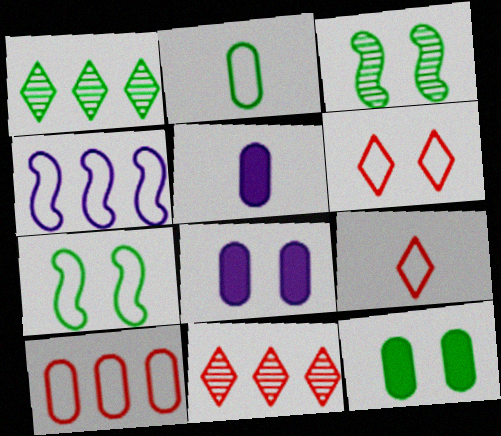[[2, 4, 6], 
[3, 6, 8], 
[5, 7, 11]]